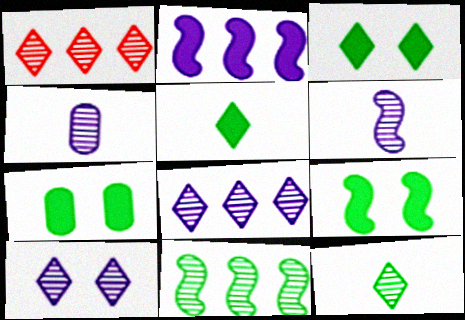[[1, 10, 12], 
[3, 7, 9]]